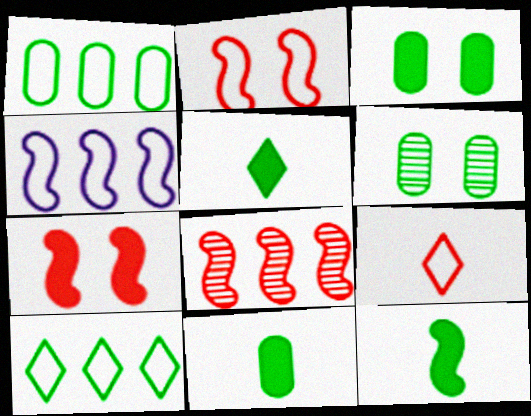[[1, 6, 11], 
[5, 11, 12], 
[6, 10, 12]]